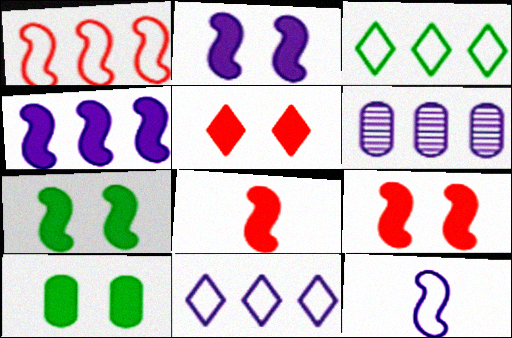[[2, 5, 10], 
[2, 7, 9], 
[4, 6, 11], 
[4, 7, 8]]